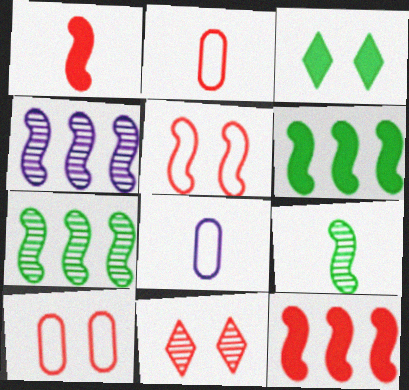[[2, 3, 4], 
[2, 11, 12], 
[6, 8, 11]]